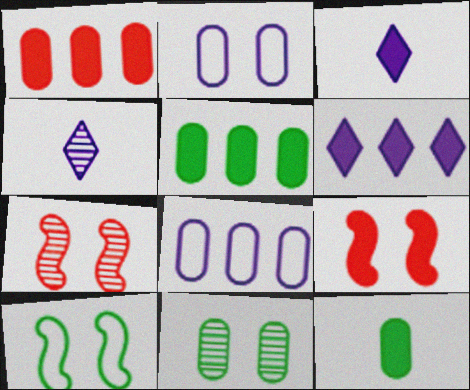[[1, 4, 10], 
[3, 5, 9], 
[6, 9, 12]]